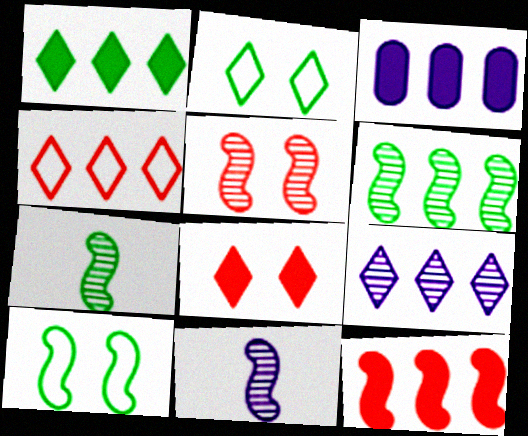[[1, 3, 12], 
[1, 4, 9], 
[3, 4, 6], 
[5, 6, 11], 
[10, 11, 12]]